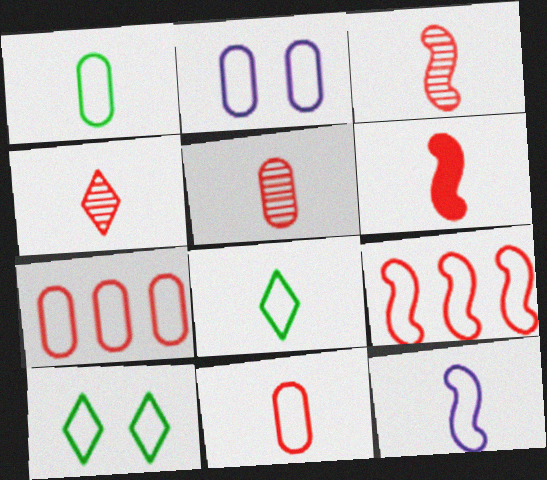[[1, 2, 7], 
[2, 8, 9], 
[3, 4, 5], 
[4, 6, 11], 
[7, 10, 12], 
[8, 11, 12]]